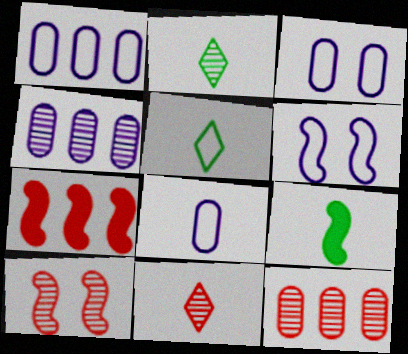[[1, 3, 8], 
[2, 3, 7], 
[2, 4, 10], 
[8, 9, 11], 
[10, 11, 12]]